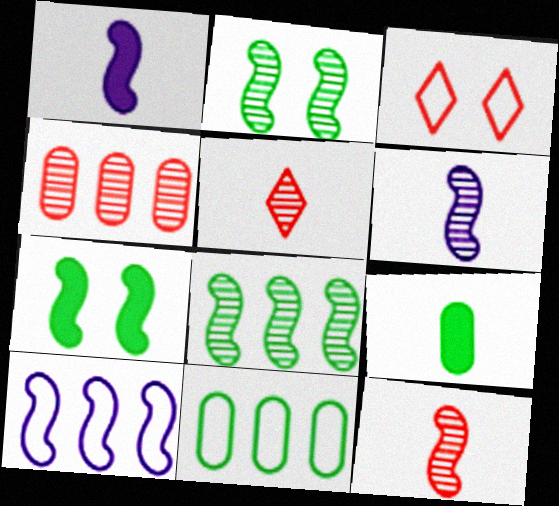[[7, 10, 12]]